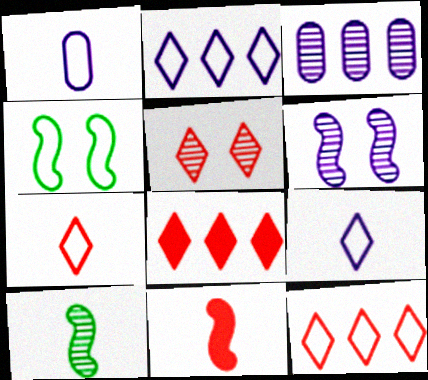[[1, 4, 12], 
[3, 5, 10], 
[5, 7, 8]]